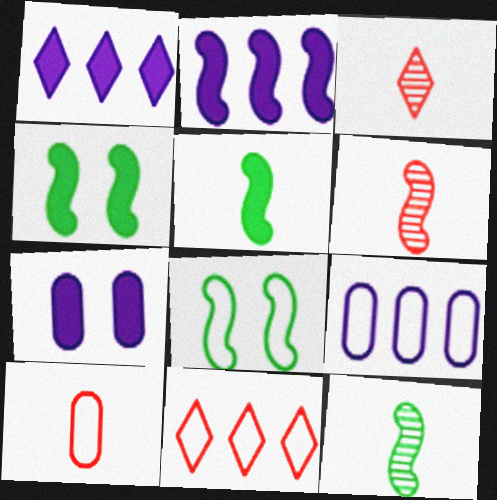[[2, 6, 8], 
[3, 4, 9], 
[7, 11, 12]]